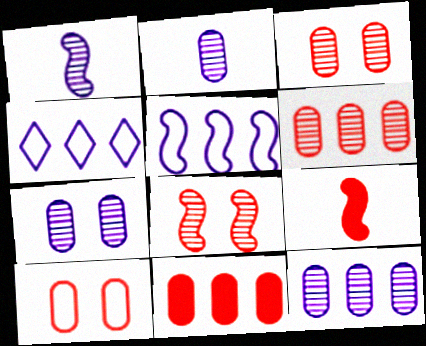[[2, 7, 12]]